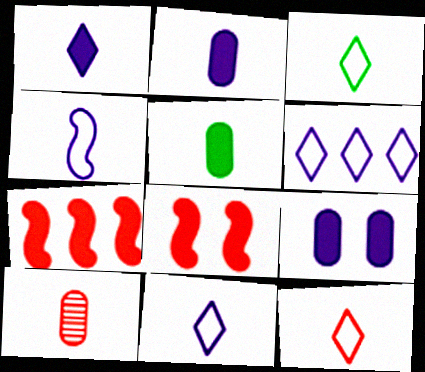[[3, 11, 12]]